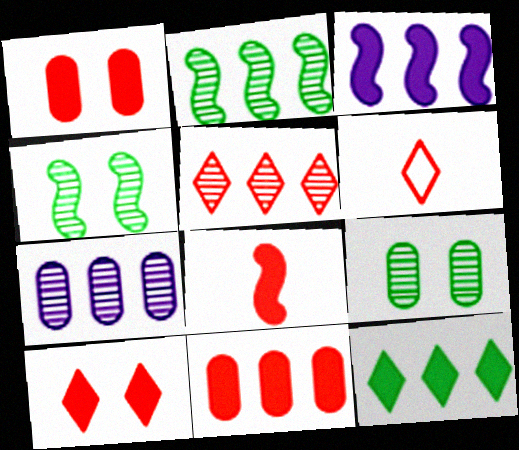[[2, 5, 7], 
[3, 6, 9], 
[3, 11, 12], 
[5, 6, 10], 
[8, 10, 11]]